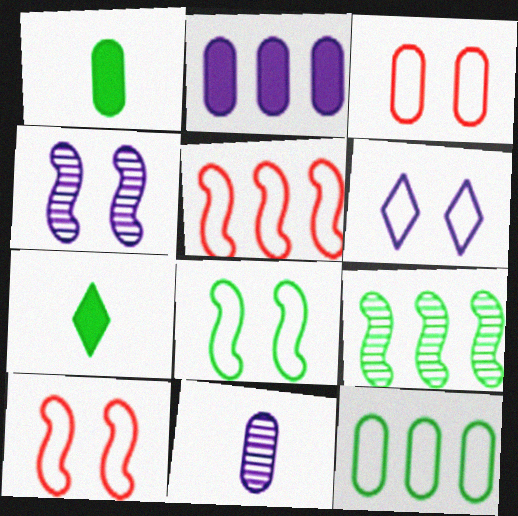[[3, 6, 8]]